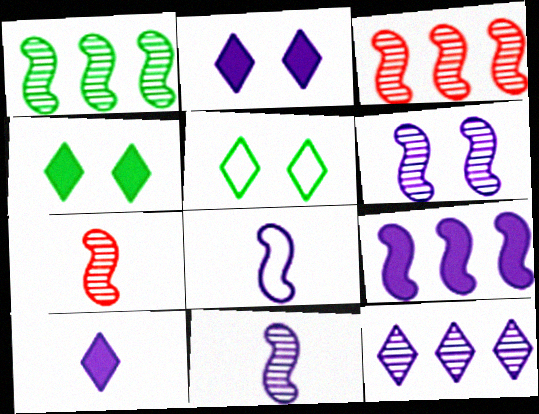[[1, 6, 7], 
[6, 8, 9]]